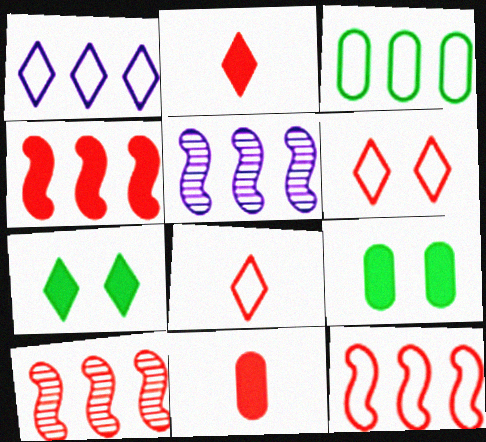[[1, 3, 12], 
[4, 10, 12], 
[5, 8, 9], 
[6, 10, 11]]